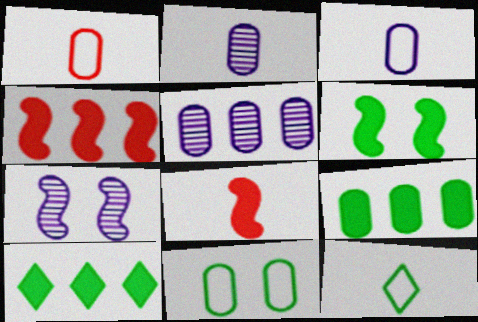[[1, 7, 10], 
[2, 8, 12]]